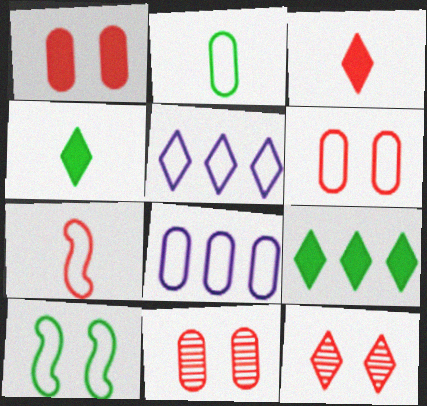[[1, 6, 11], 
[2, 6, 8], 
[4, 5, 12]]